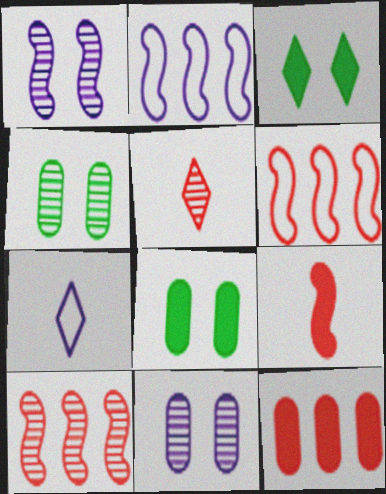[[2, 5, 8], 
[7, 8, 10]]